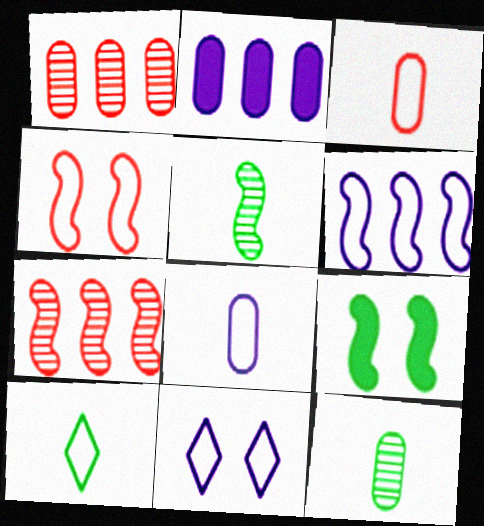[[6, 8, 11]]